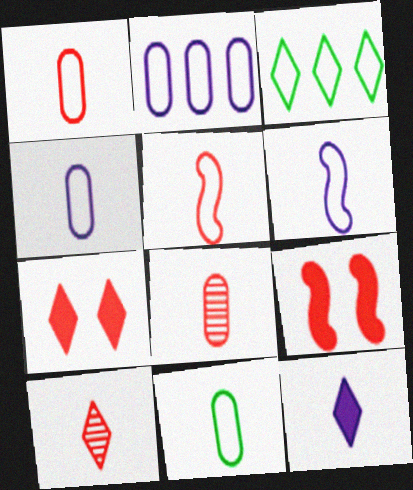[[1, 4, 11]]